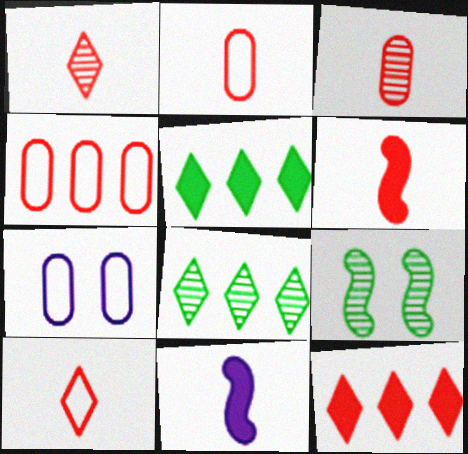[[1, 2, 6], 
[3, 6, 10], 
[6, 7, 8]]